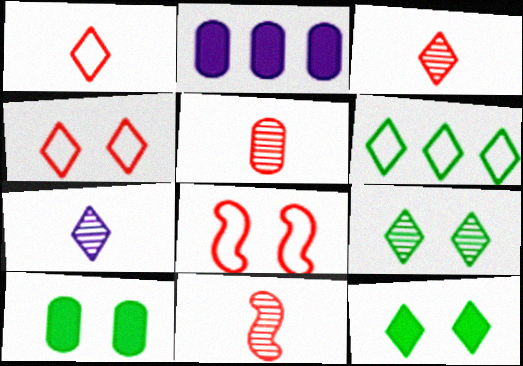[[3, 5, 11]]